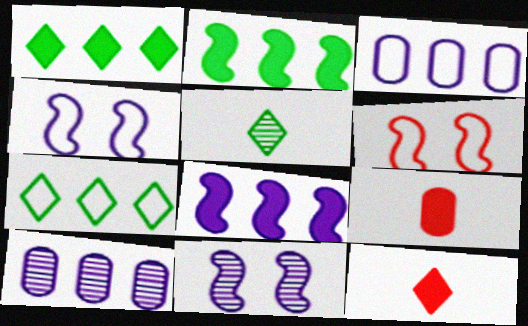[[7, 9, 11]]